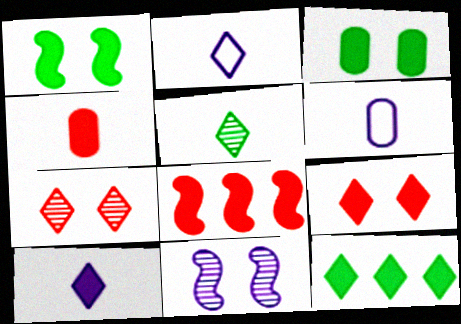[[2, 7, 12], 
[3, 8, 10], 
[4, 8, 9], 
[9, 10, 12]]